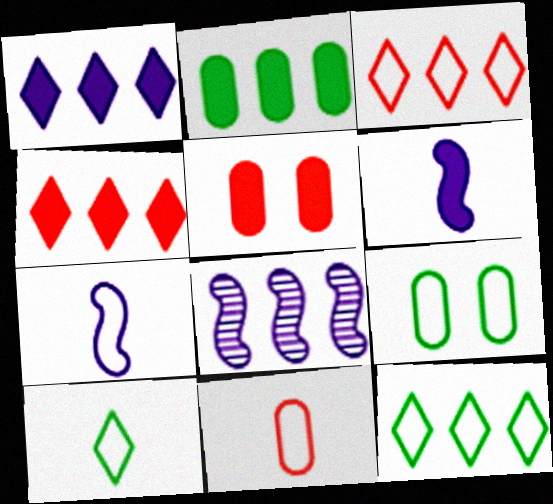[[2, 3, 8], 
[3, 7, 9], 
[5, 8, 10], 
[7, 10, 11]]